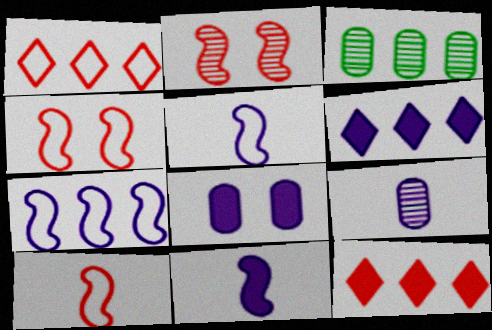[[3, 7, 12], 
[6, 8, 11]]